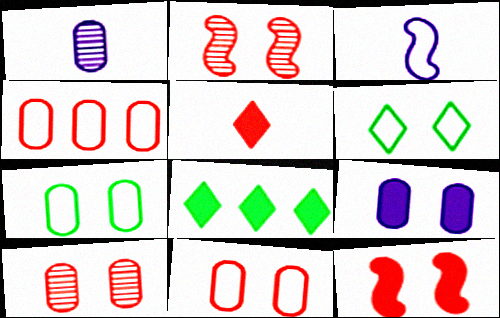[[2, 4, 5], 
[2, 6, 9], 
[3, 4, 6], 
[3, 8, 10], 
[7, 9, 10]]